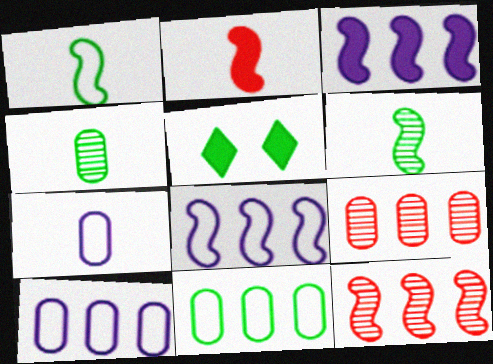[[5, 6, 11], 
[5, 7, 12]]